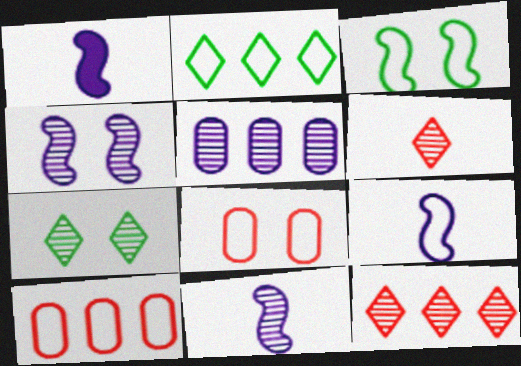[[1, 7, 10], 
[1, 9, 11], 
[2, 8, 9]]